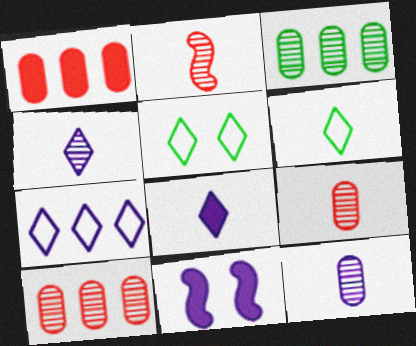[[6, 10, 11], 
[7, 11, 12]]